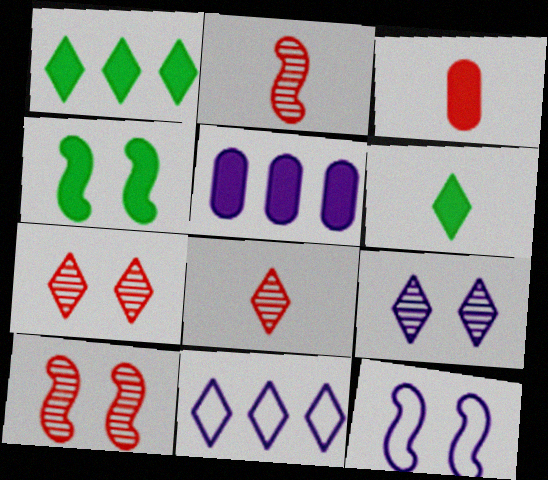[[4, 10, 12], 
[6, 7, 11]]